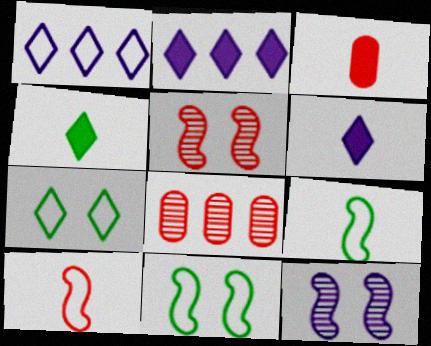[[6, 8, 11]]